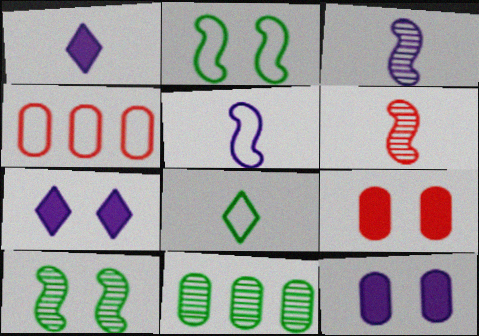[[1, 4, 10]]